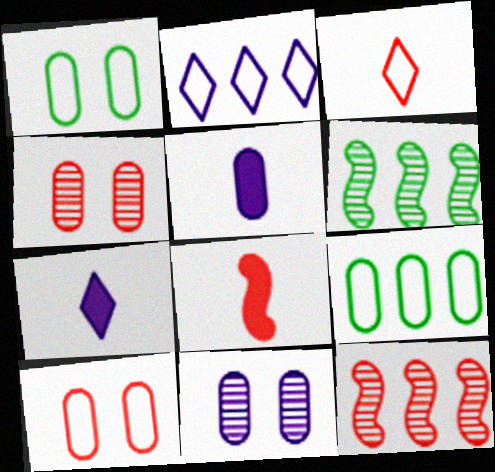[[1, 7, 12], 
[4, 5, 9], 
[6, 7, 10]]